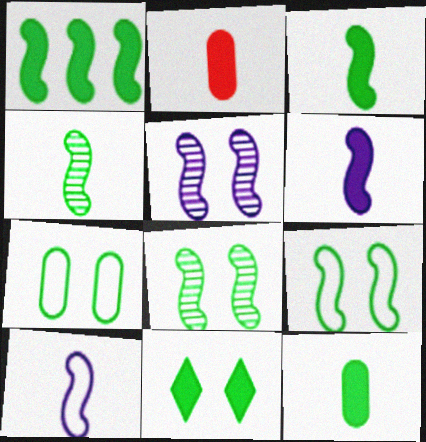[[1, 4, 9], 
[1, 11, 12], 
[7, 8, 11]]